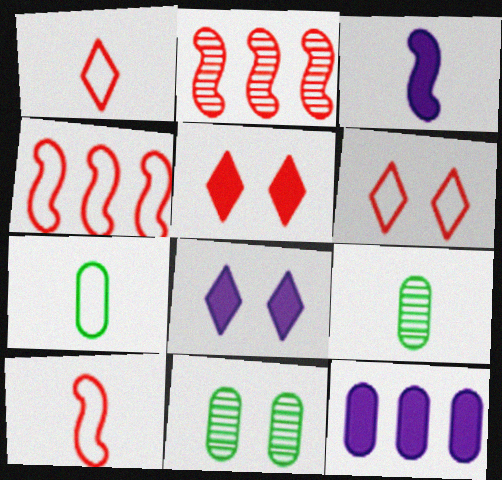[[1, 3, 9], 
[2, 7, 8], 
[3, 8, 12], 
[4, 8, 9]]